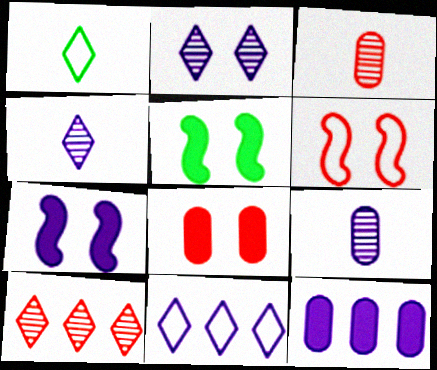[[3, 5, 11], 
[7, 9, 11]]